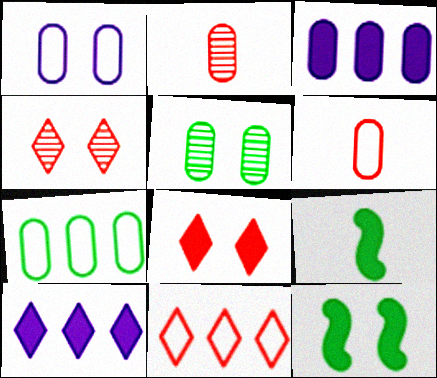[[1, 4, 12], 
[1, 6, 7], 
[3, 5, 6], 
[3, 8, 9]]